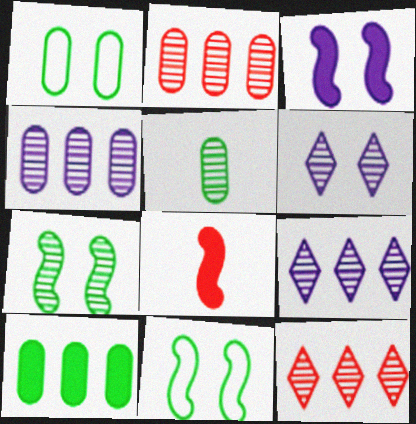[[1, 5, 10], 
[1, 8, 9]]